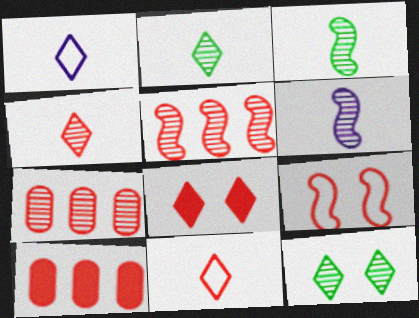[[4, 9, 10], 
[6, 7, 12]]